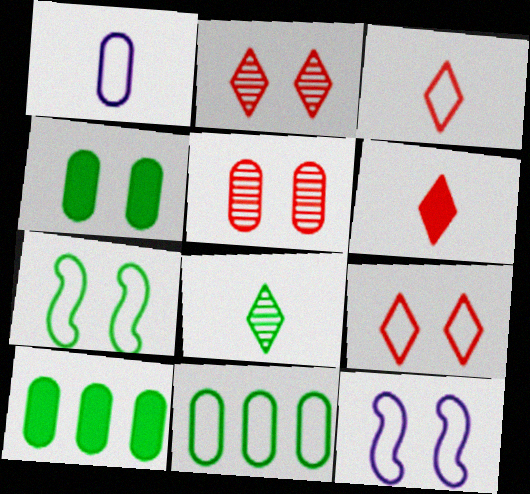[[1, 5, 10], 
[2, 4, 12], 
[3, 11, 12], 
[7, 8, 10]]